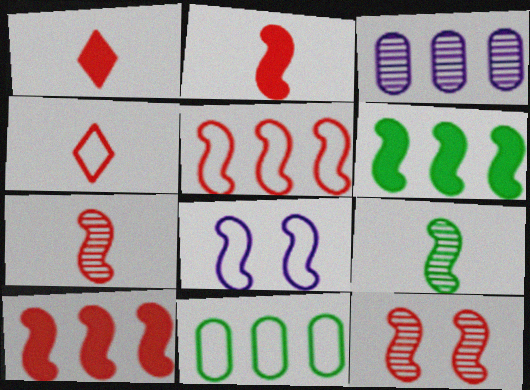[[2, 5, 12], 
[4, 8, 11], 
[6, 7, 8], 
[8, 9, 10]]